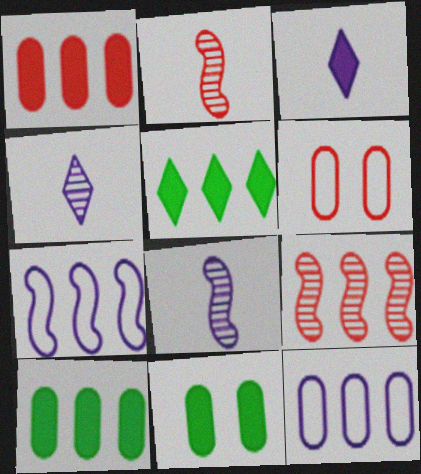[[5, 6, 8], 
[5, 9, 12]]